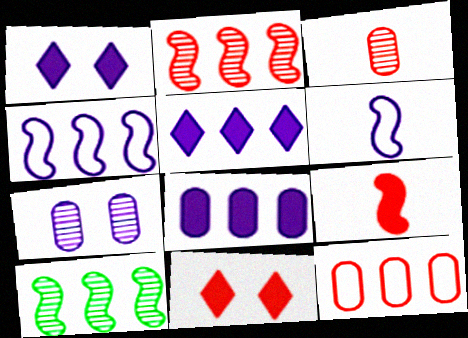[[5, 6, 7], 
[5, 10, 12]]